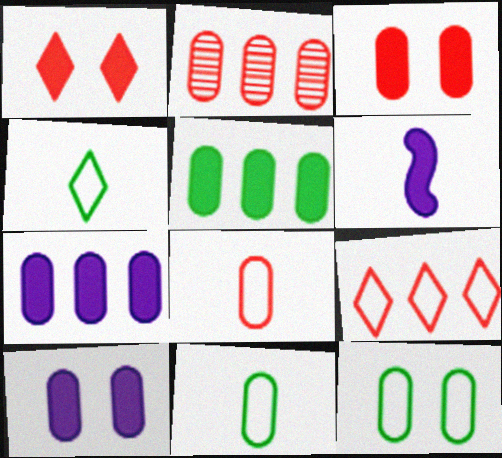[[1, 5, 6], 
[2, 3, 8], 
[2, 10, 11]]